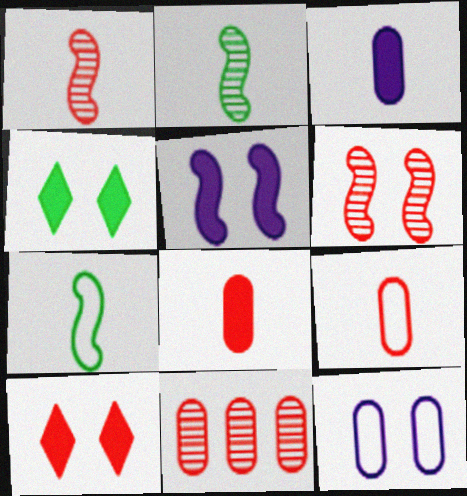[[4, 6, 12]]